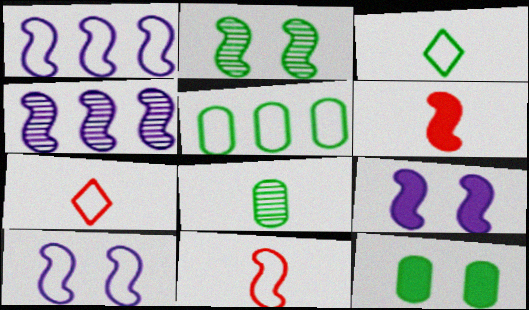[[1, 2, 6], 
[4, 7, 12], 
[5, 7, 10], 
[5, 8, 12]]